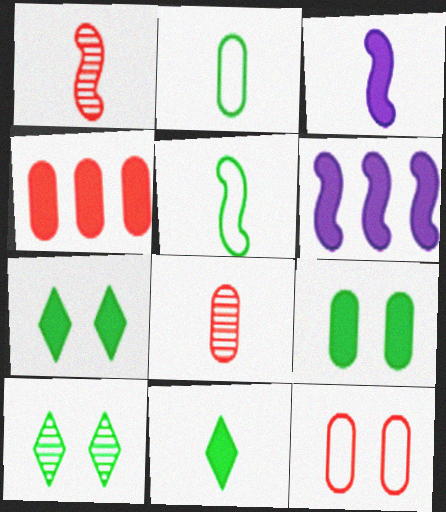[[1, 3, 5], 
[3, 4, 7], 
[4, 8, 12]]